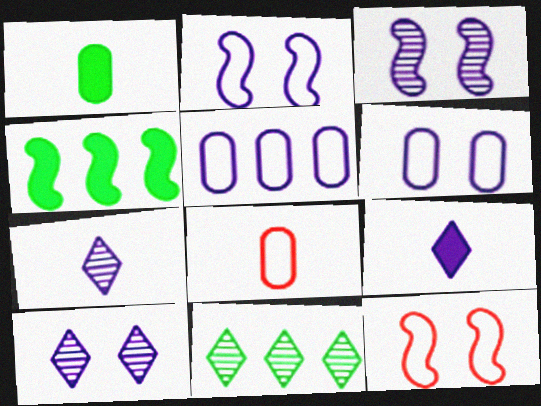[[3, 5, 9], 
[4, 8, 10]]